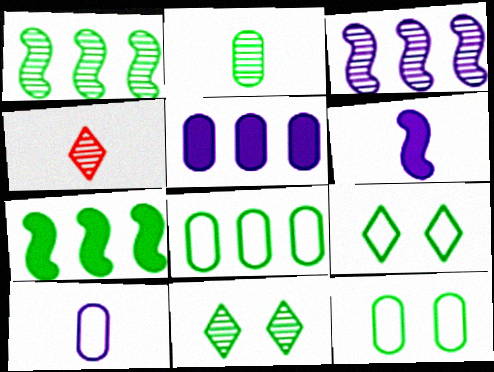[[1, 2, 11], 
[2, 7, 9]]